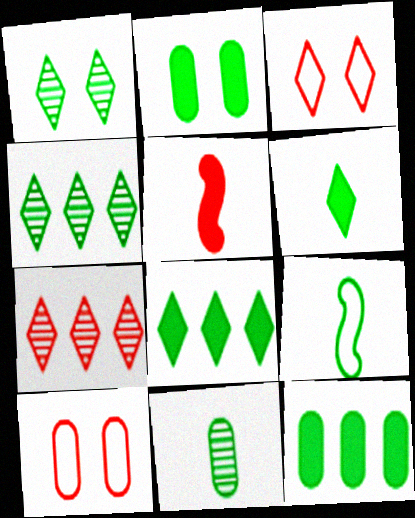[[1, 9, 12], 
[2, 4, 9], 
[5, 7, 10], 
[6, 9, 11]]